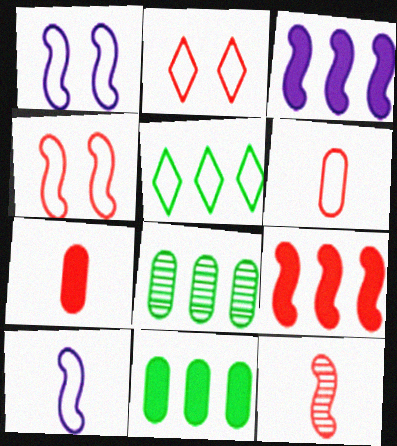[[1, 5, 6], 
[4, 9, 12]]